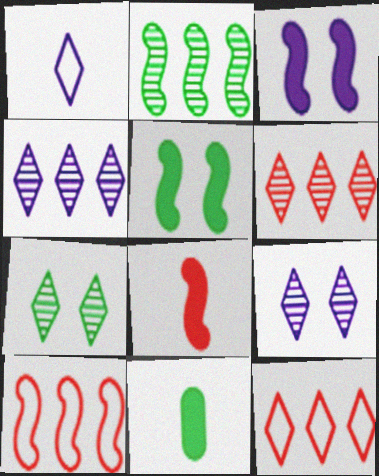[[9, 10, 11]]